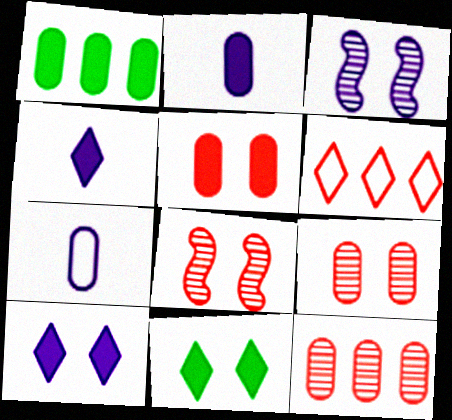[[1, 2, 5], 
[1, 7, 9]]